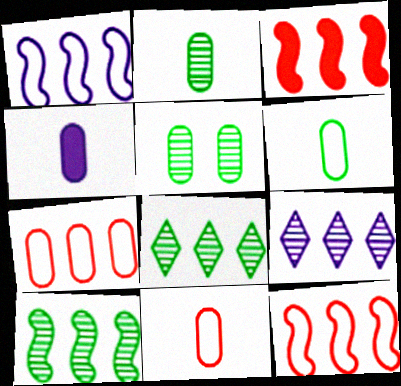[[1, 3, 10], 
[2, 4, 11], 
[4, 5, 7]]